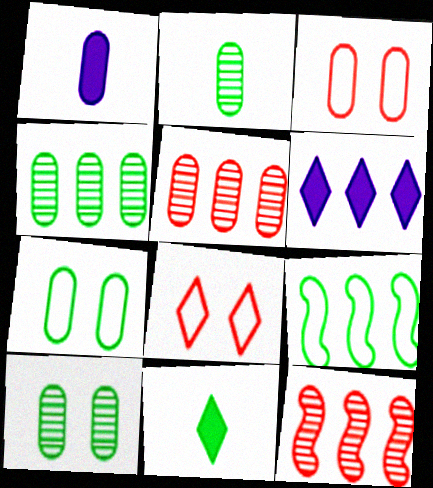[[1, 3, 4], 
[1, 5, 7], 
[2, 4, 10], 
[5, 6, 9], 
[9, 10, 11]]